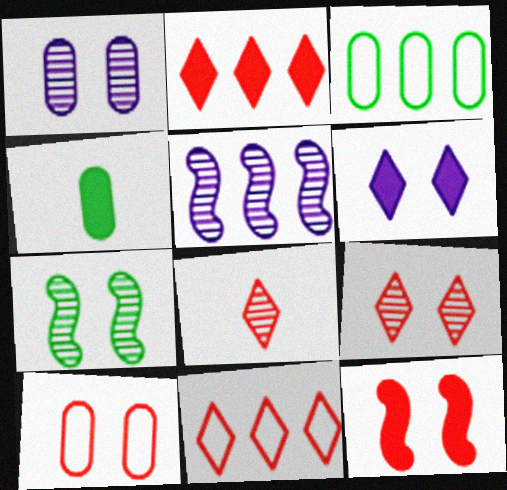[[1, 7, 9], 
[2, 3, 5], 
[6, 7, 10], 
[9, 10, 12]]